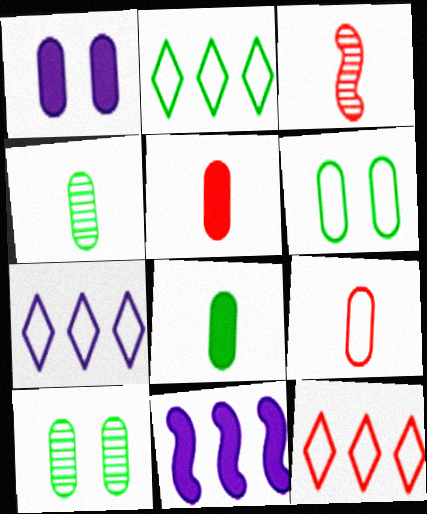[[1, 2, 3], 
[2, 7, 12]]